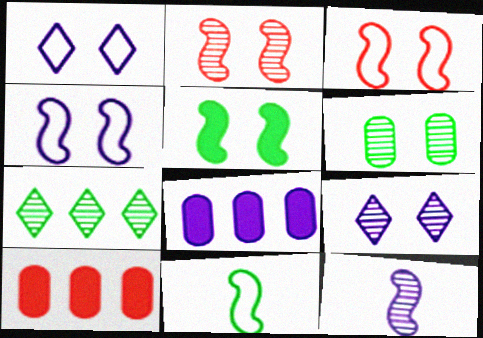[[1, 8, 12], 
[2, 4, 5], 
[2, 6, 9], 
[9, 10, 11]]